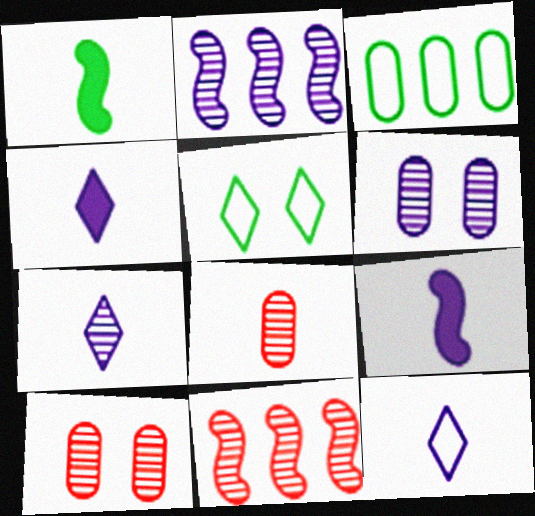[[1, 8, 12], 
[2, 6, 7], 
[4, 7, 12]]